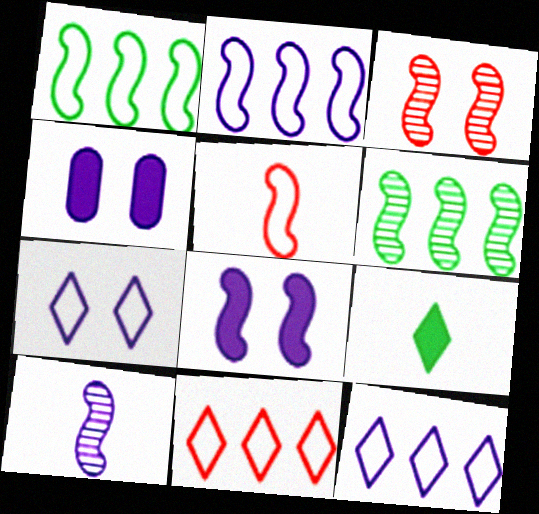[[2, 8, 10], 
[3, 6, 10], 
[4, 10, 12], 
[5, 6, 8]]